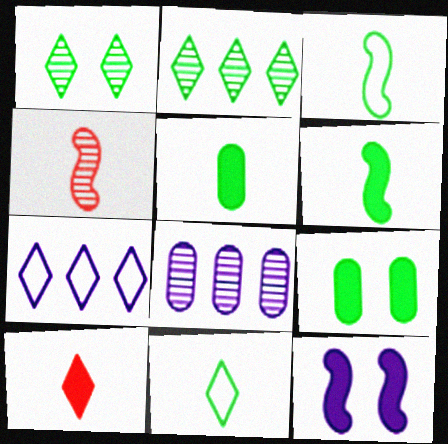[[1, 4, 8], 
[1, 7, 10], 
[2, 3, 9], 
[4, 7, 9]]